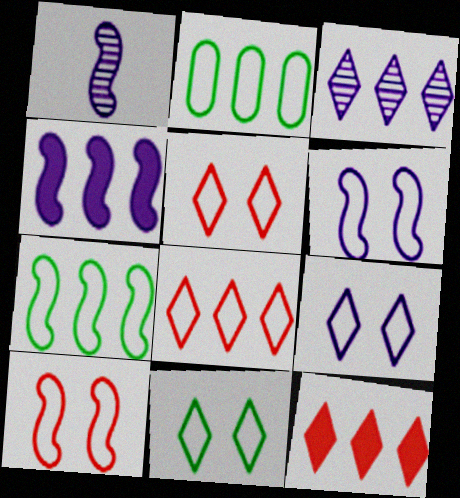[[1, 4, 6], 
[5, 9, 11]]